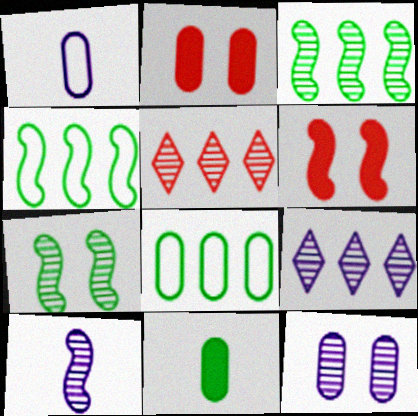[[4, 6, 10], 
[9, 10, 12]]